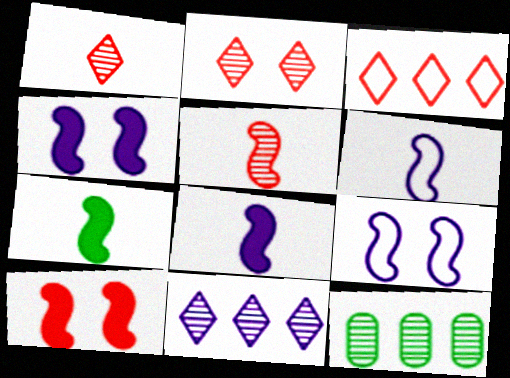[[5, 6, 7]]